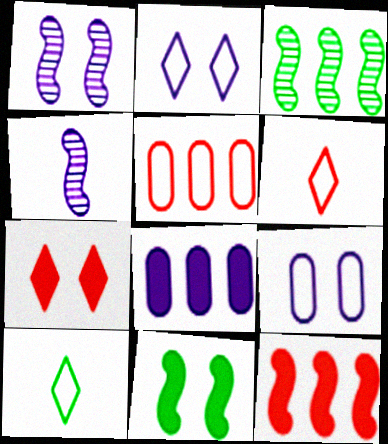[[2, 4, 8]]